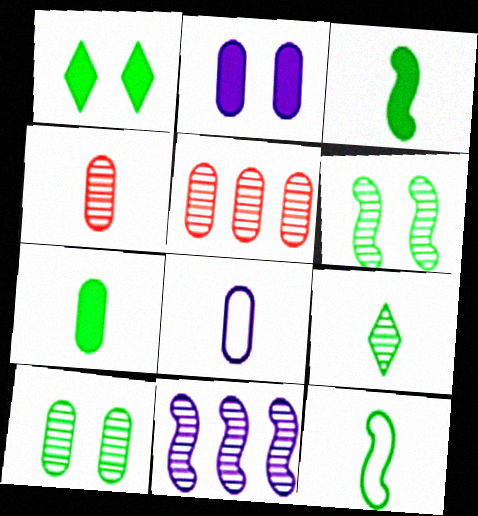[[4, 7, 8], 
[7, 9, 12]]